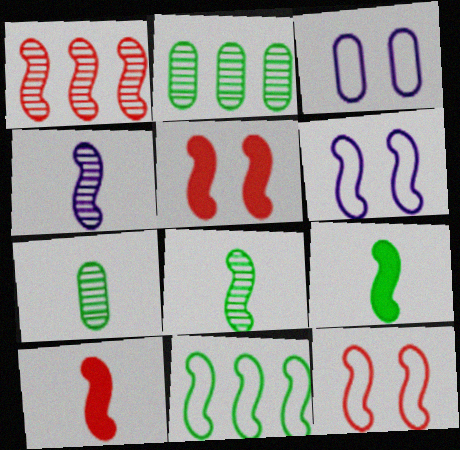[[1, 6, 9], 
[1, 10, 12], 
[4, 5, 11]]